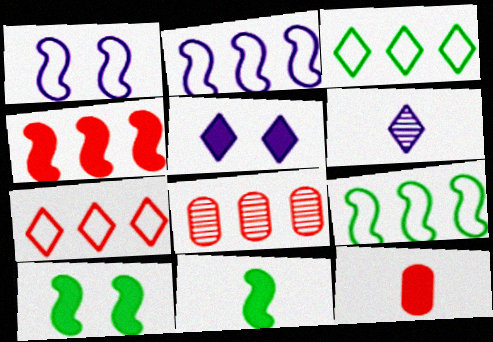[[4, 7, 8]]